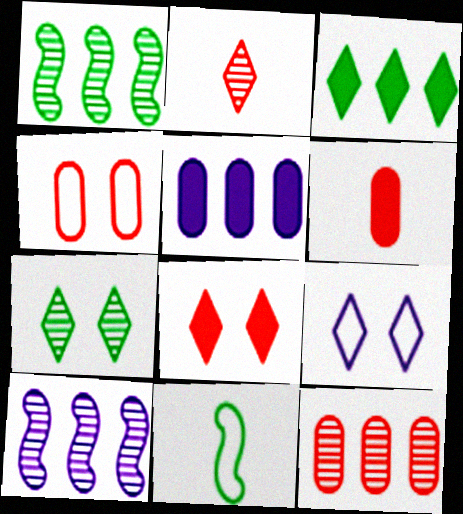[[1, 6, 9], 
[2, 3, 9], 
[4, 6, 12], 
[7, 8, 9]]